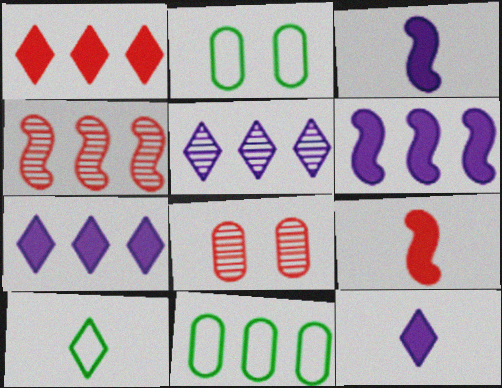[[2, 4, 12], 
[2, 5, 9], 
[4, 7, 11], 
[6, 8, 10]]